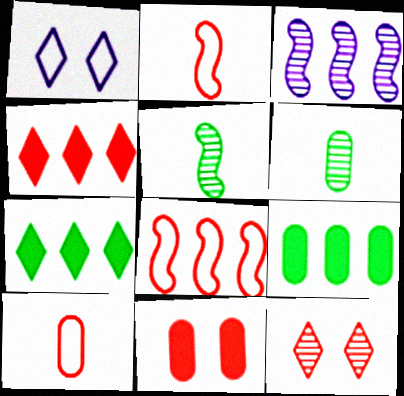[[3, 6, 12]]